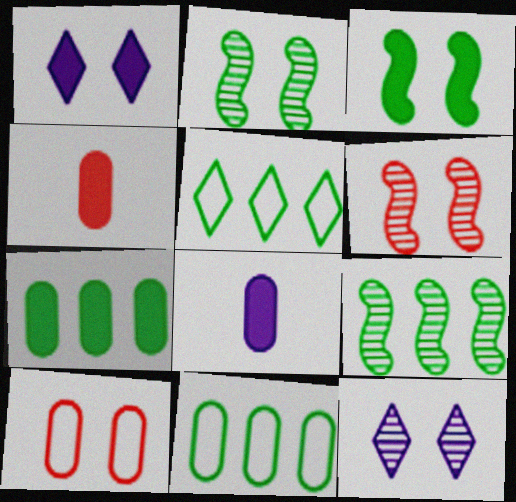[[1, 2, 10], 
[3, 10, 12], 
[5, 6, 8], 
[5, 7, 9]]